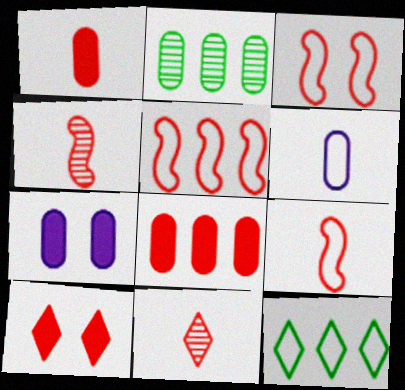[[1, 9, 11], 
[3, 5, 9], 
[3, 6, 12], 
[3, 8, 11], 
[4, 7, 12]]